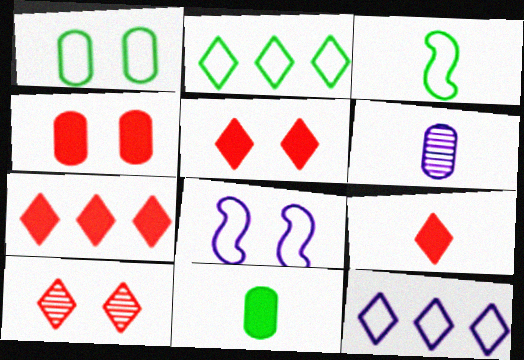[[1, 2, 3], 
[3, 6, 9], 
[5, 7, 9]]